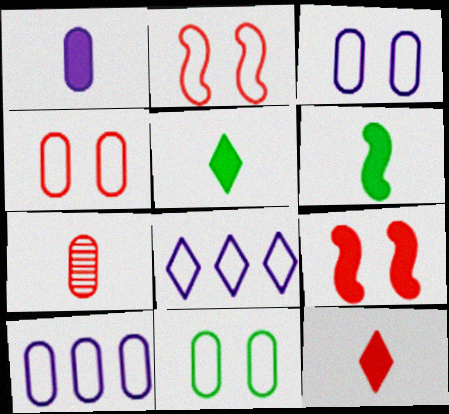[[1, 6, 12], 
[3, 4, 11]]